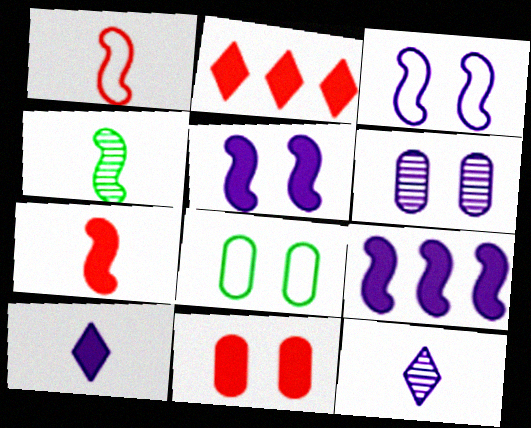[[2, 7, 11], 
[6, 8, 11]]